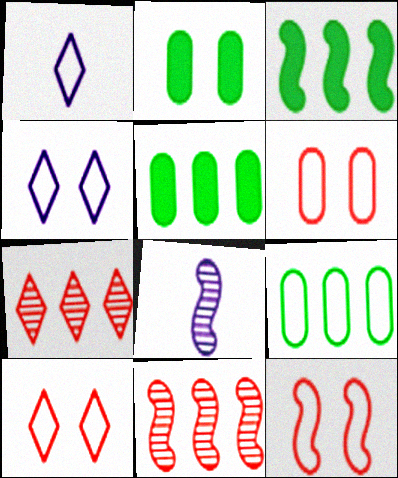[[1, 2, 11], 
[1, 9, 12], 
[3, 8, 12], 
[5, 8, 10], 
[6, 10, 12]]